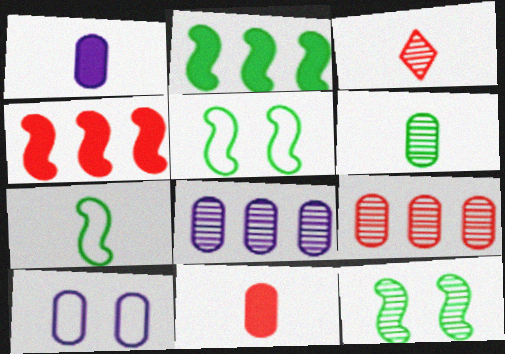[[1, 3, 7], 
[1, 8, 10], 
[2, 3, 10], 
[2, 7, 12], 
[3, 8, 12]]